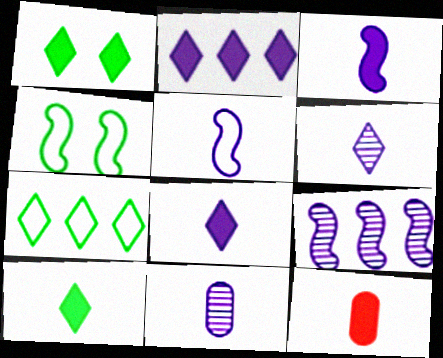[[3, 10, 12], 
[5, 8, 11]]